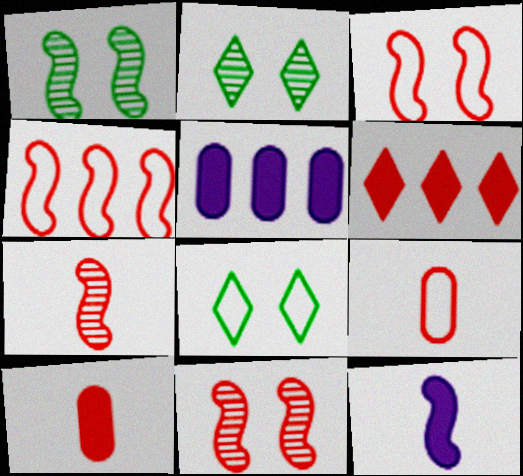[[1, 4, 12], 
[5, 7, 8], 
[6, 9, 11]]